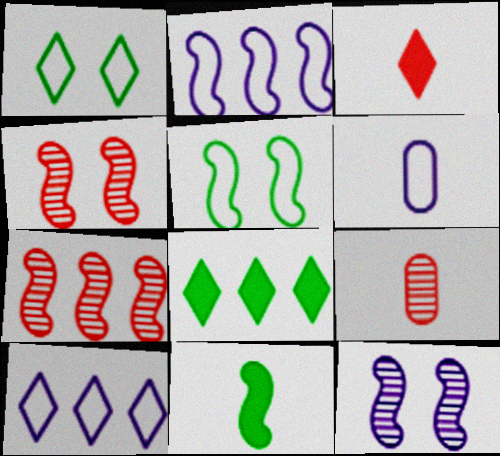[[2, 4, 11], 
[4, 6, 8]]